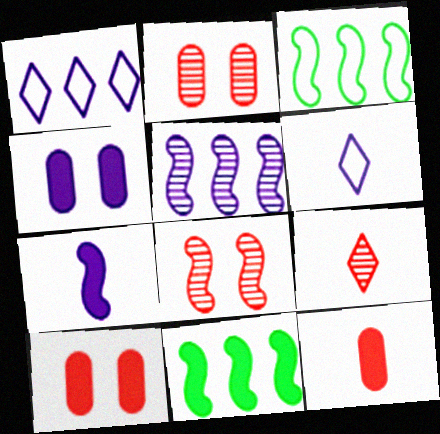[[2, 6, 11], 
[3, 4, 9], 
[3, 7, 8], 
[4, 5, 6]]